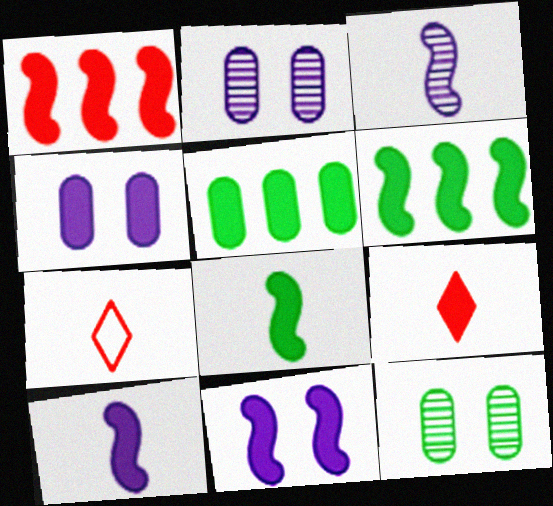[[1, 8, 11], 
[2, 6, 7], 
[4, 6, 9], 
[5, 9, 11]]